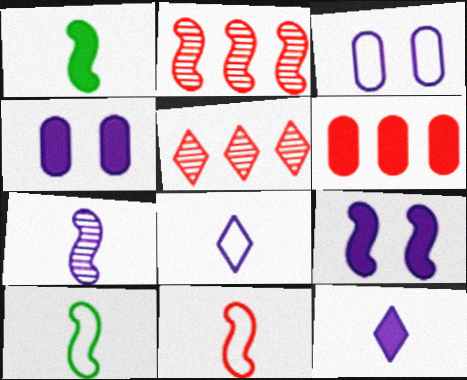[[1, 3, 5], 
[1, 7, 11], 
[2, 9, 10], 
[4, 5, 10]]